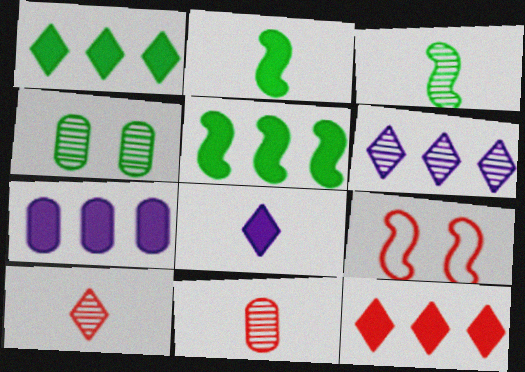[[5, 7, 12], 
[9, 11, 12]]